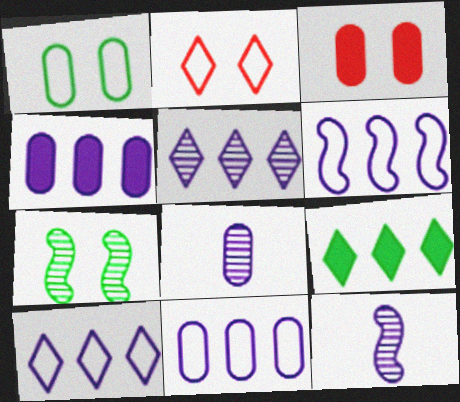[[4, 5, 6], 
[6, 10, 11]]